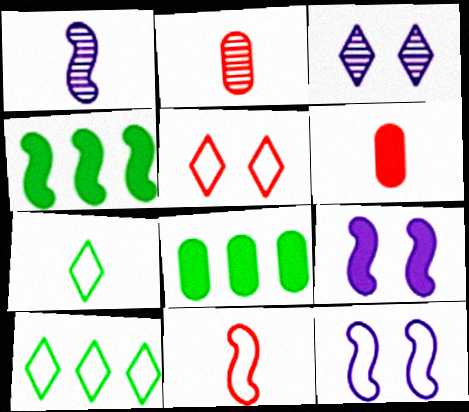[[1, 5, 8], 
[1, 6, 7], 
[2, 9, 10], 
[3, 8, 11]]